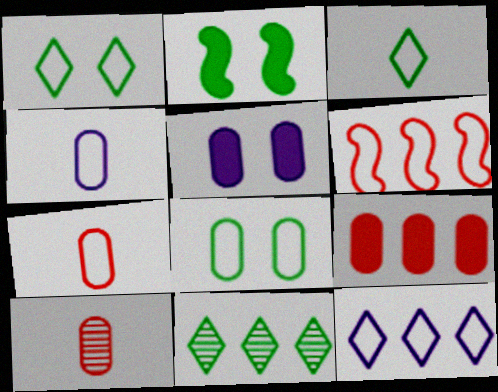[[1, 4, 6], 
[2, 10, 12]]